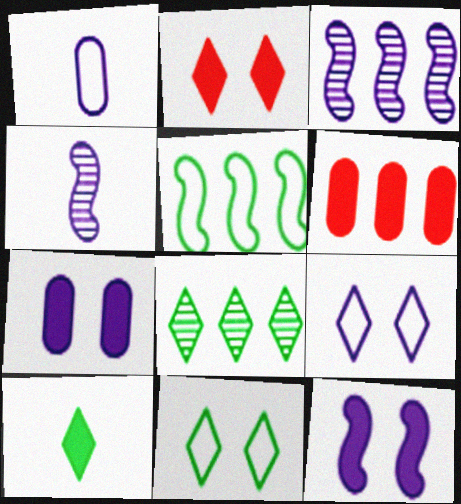[[4, 6, 11], 
[6, 10, 12], 
[8, 10, 11]]